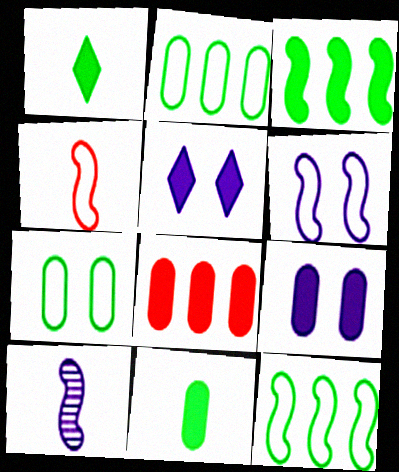[[4, 6, 12], 
[8, 9, 11]]